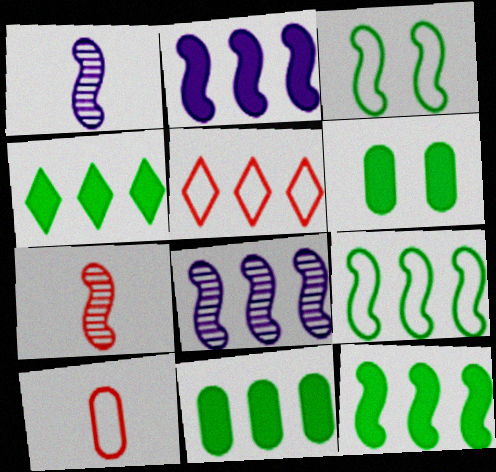[[1, 5, 6], 
[2, 3, 7], 
[4, 11, 12], 
[5, 8, 11]]